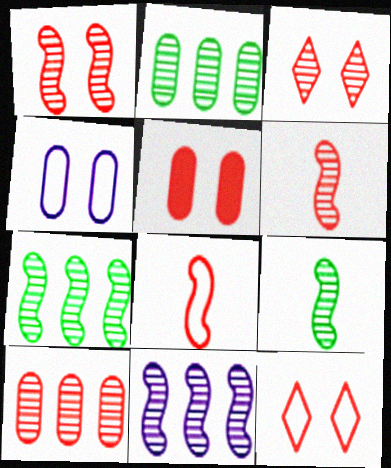[[1, 5, 12], 
[1, 9, 11], 
[3, 6, 10]]